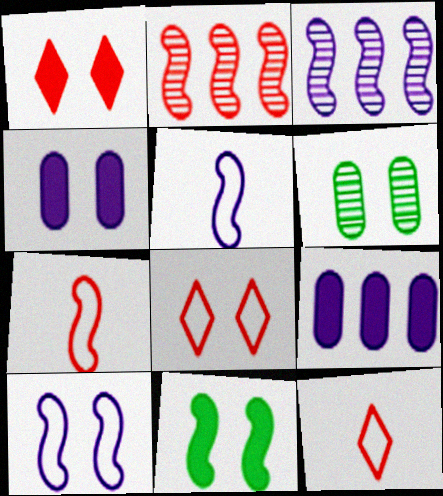[[1, 4, 11], 
[1, 6, 10], 
[2, 5, 11], 
[3, 7, 11]]